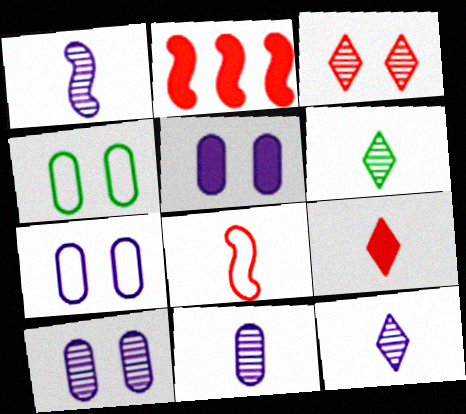[[1, 11, 12], 
[2, 4, 12], 
[2, 6, 7], 
[5, 7, 10]]